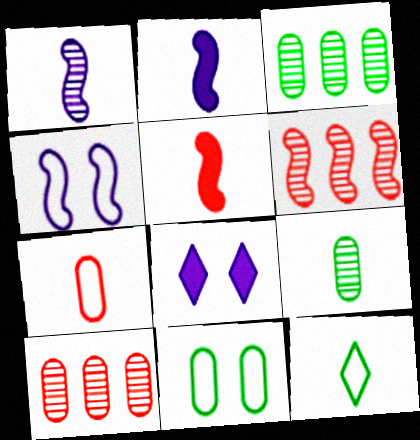[]